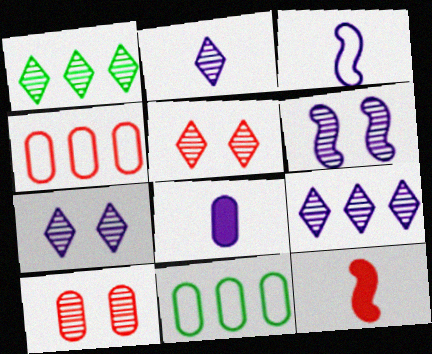[[1, 2, 5], 
[2, 3, 8], 
[2, 7, 9], 
[4, 5, 12], 
[7, 11, 12], 
[8, 10, 11]]